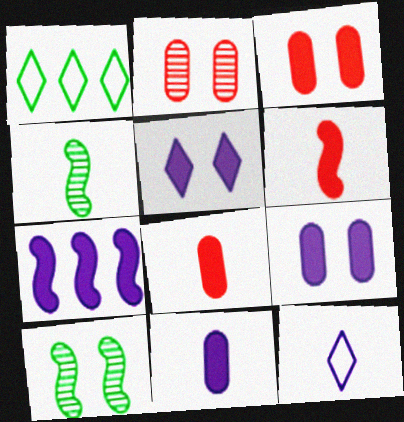[[4, 8, 12], 
[5, 7, 11]]